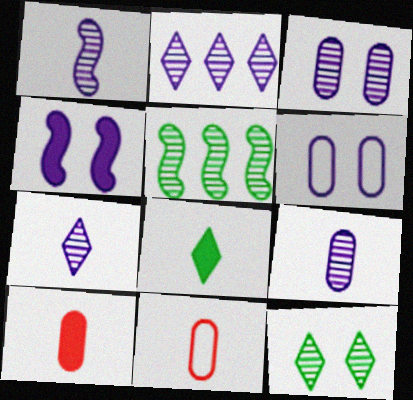[[1, 2, 3], 
[1, 7, 9], 
[1, 8, 11]]